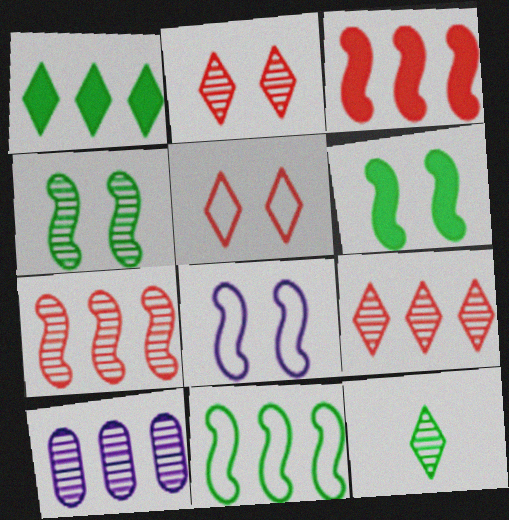[]